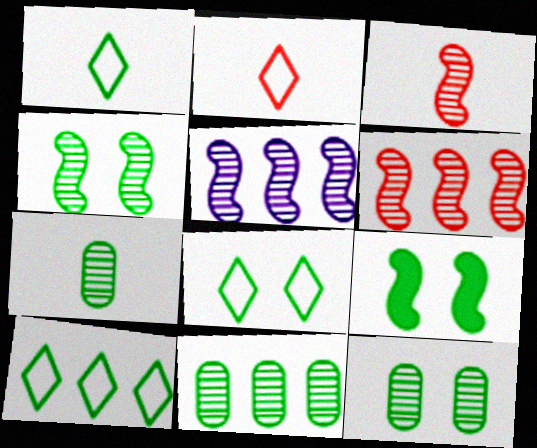[[1, 8, 10], 
[1, 9, 11], 
[3, 4, 5], 
[7, 9, 10], 
[7, 11, 12], 
[8, 9, 12]]